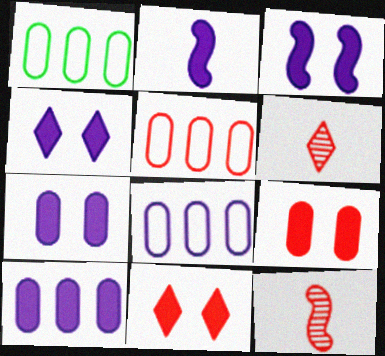[[1, 3, 6], 
[1, 4, 12], 
[1, 5, 8], 
[2, 4, 10], 
[3, 4, 7], 
[5, 11, 12]]